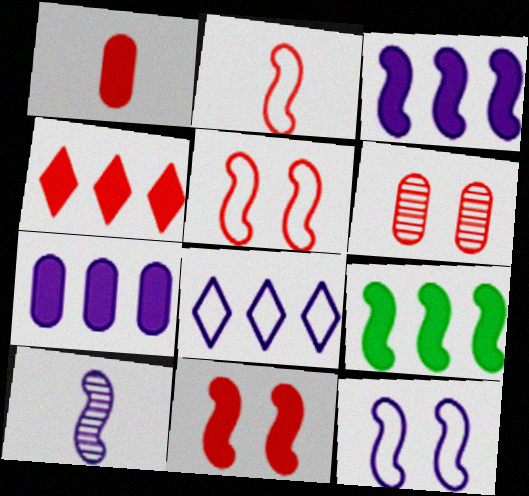[[1, 4, 11], 
[2, 4, 6], 
[3, 10, 12], 
[4, 7, 9], 
[5, 9, 10]]